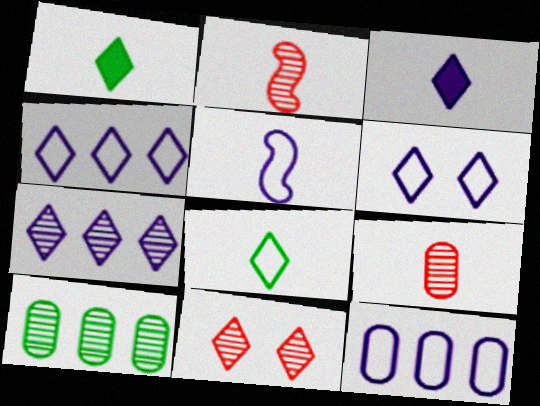[[1, 4, 11], 
[1, 5, 9], 
[3, 6, 7], 
[5, 6, 12]]